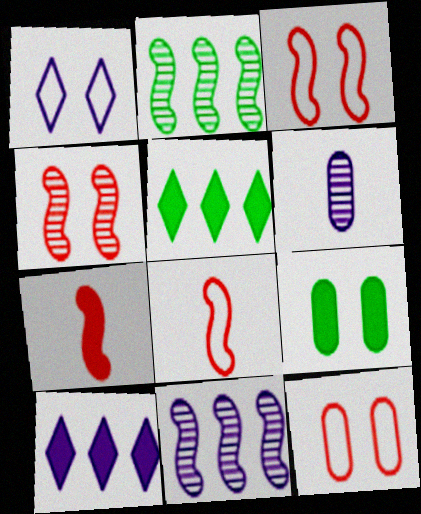[[1, 4, 9], 
[3, 5, 6], 
[7, 9, 10]]